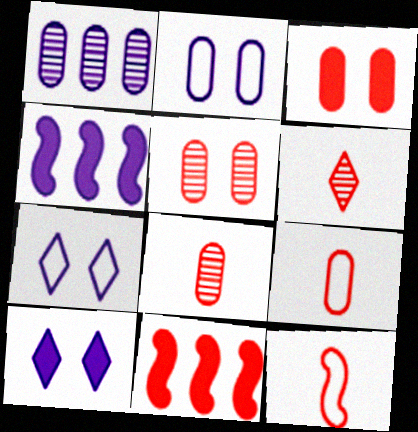[]